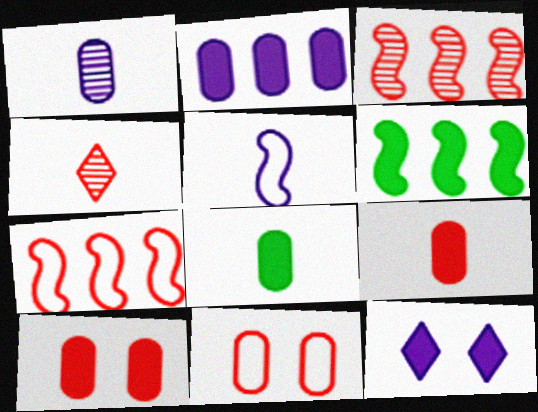[[2, 8, 10], 
[4, 5, 8], 
[4, 7, 10], 
[6, 9, 12]]